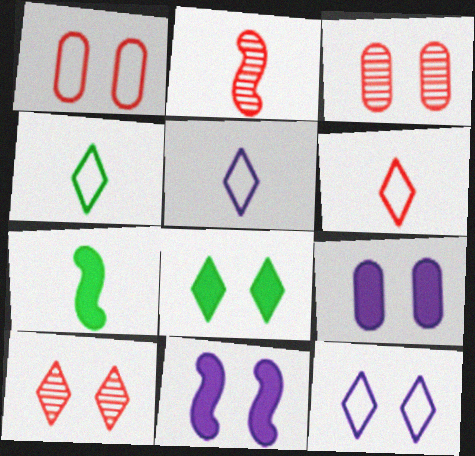[[4, 5, 6], 
[8, 10, 12]]